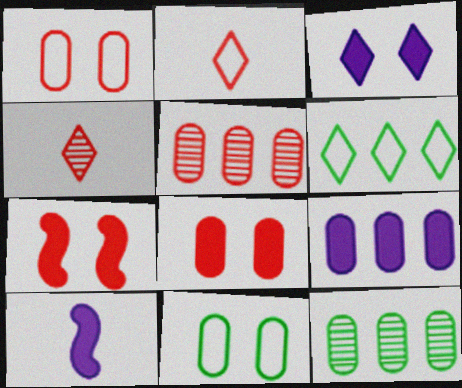[[2, 5, 7], 
[3, 4, 6], 
[3, 9, 10]]